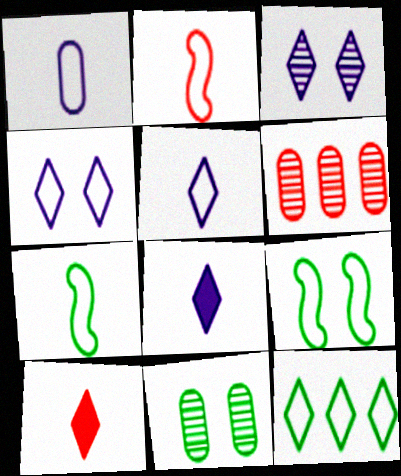[[3, 10, 12], 
[6, 8, 9]]